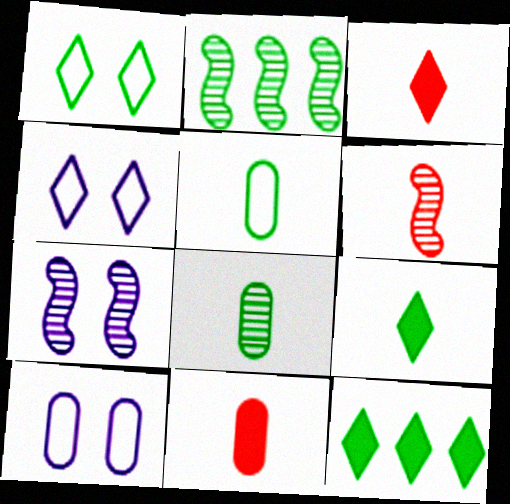[[2, 3, 10], 
[2, 4, 11], 
[2, 6, 7], 
[6, 10, 12]]